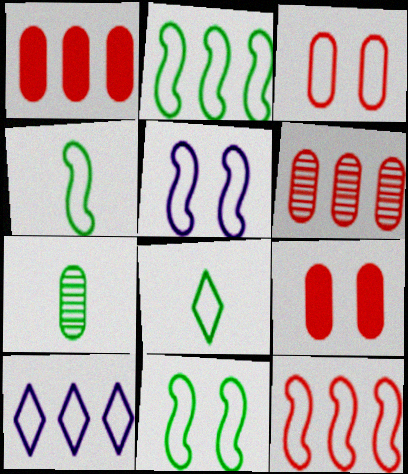[[2, 4, 11], 
[3, 4, 10], 
[4, 5, 12]]